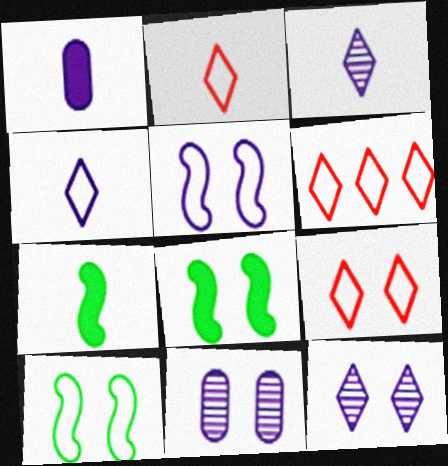[[2, 6, 9], 
[6, 7, 11], 
[8, 9, 11]]